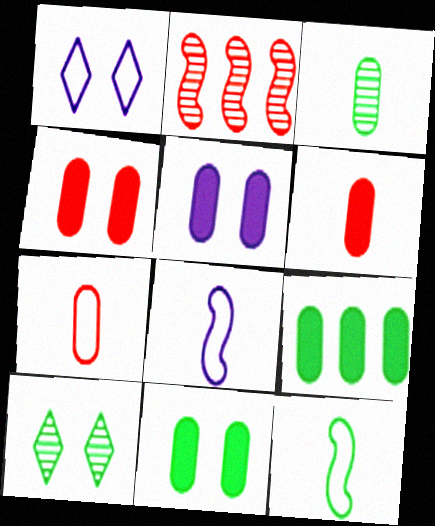[[4, 5, 11], 
[5, 6, 9], 
[9, 10, 12]]